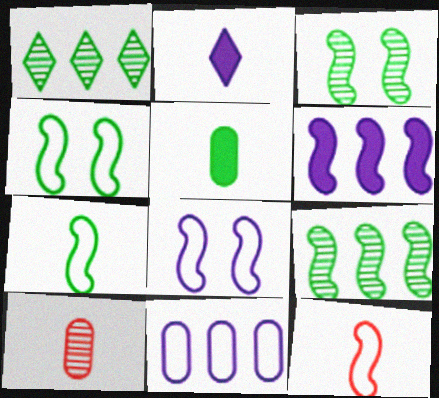[[1, 4, 5], 
[2, 7, 10], 
[3, 6, 12]]